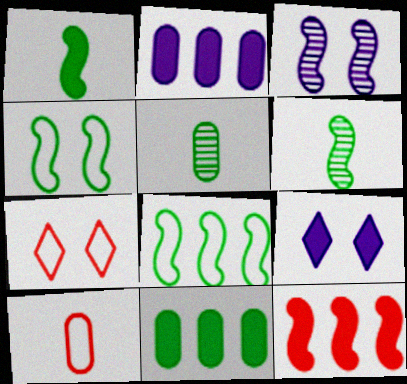[[2, 6, 7]]